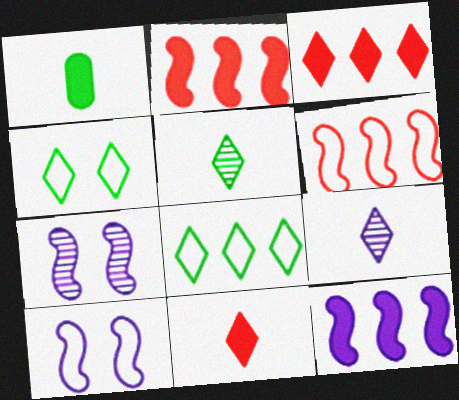[[3, 4, 9]]